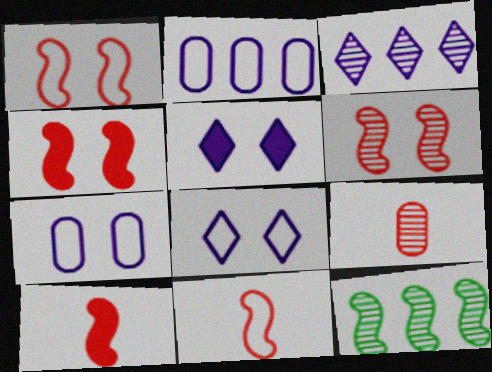[[1, 4, 6]]